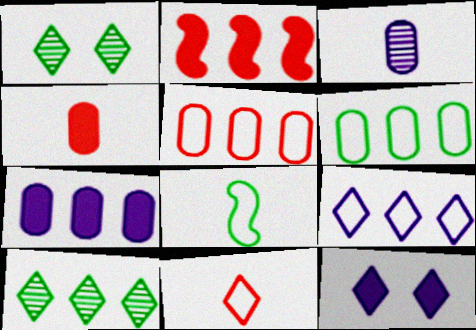[[10, 11, 12]]